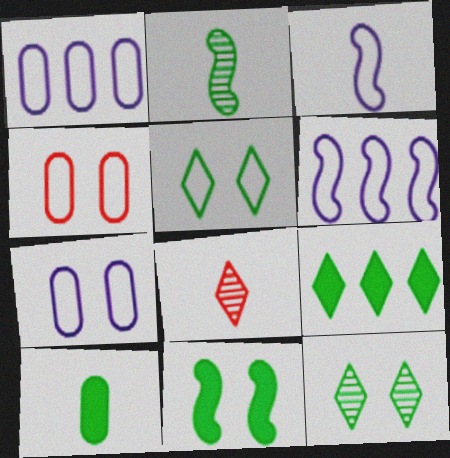[[1, 8, 11], 
[3, 8, 10], 
[9, 10, 11]]